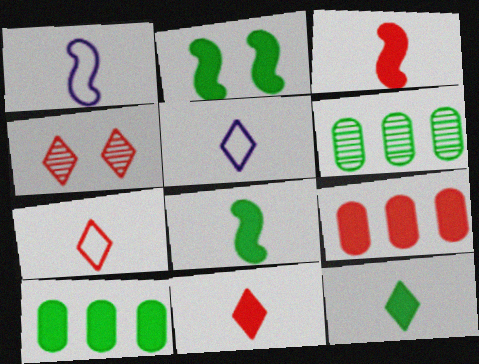[[1, 4, 10], 
[2, 10, 12]]